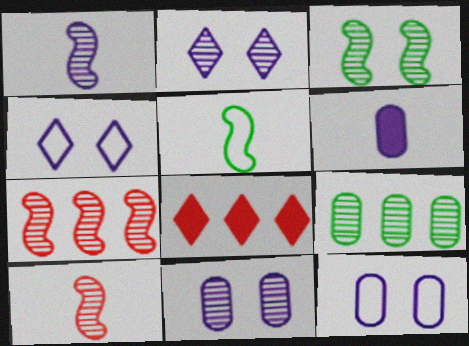[[1, 3, 7], 
[2, 9, 10], 
[5, 8, 11]]